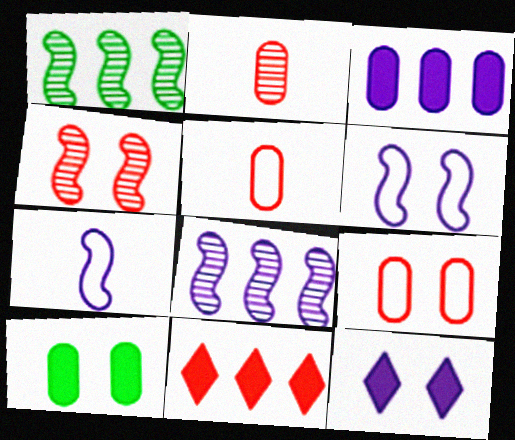[[1, 5, 12], 
[4, 5, 11]]